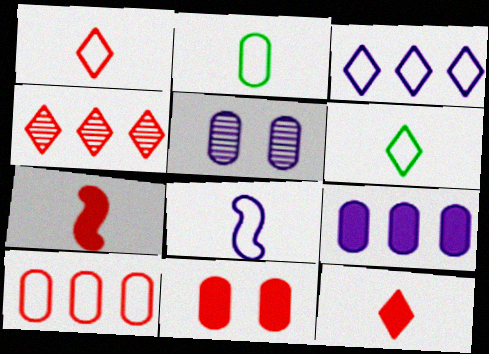[[1, 2, 8]]